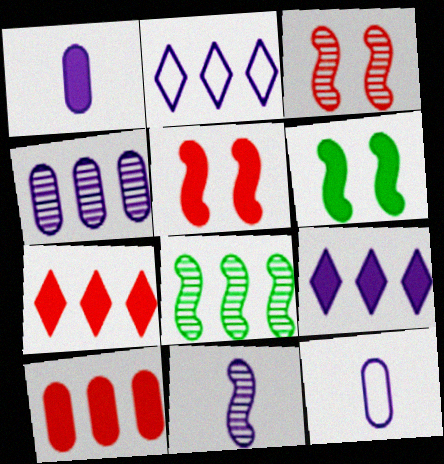[[1, 6, 7], 
[2, 8, 10], 
[3, 8, 11]]